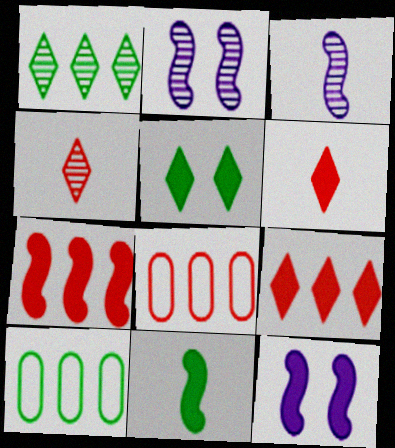[[2, 6, 10], 
[3, 5, 8], 
[4, 10, 12], 
[7, 11, 12]]